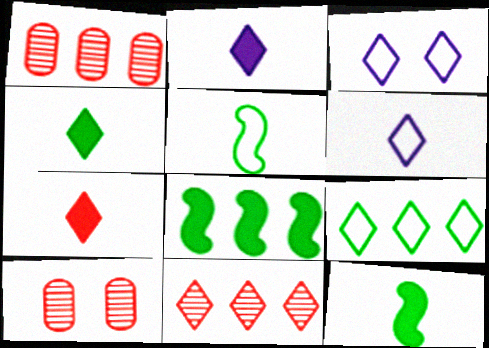[[1, 3, 12], 
[2, 4, 7], 
[3, 4, 11], 
[6, 8, 10]]